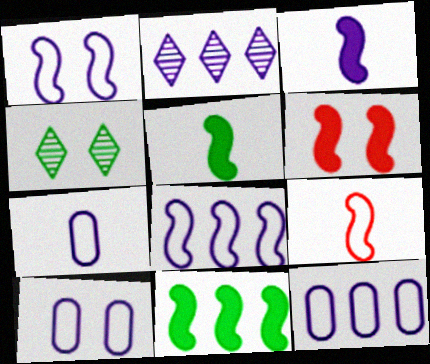[[2, 3, 10], 
[3, 6, 11], 
[4, 6, 10], 
[7, 10, 12]]